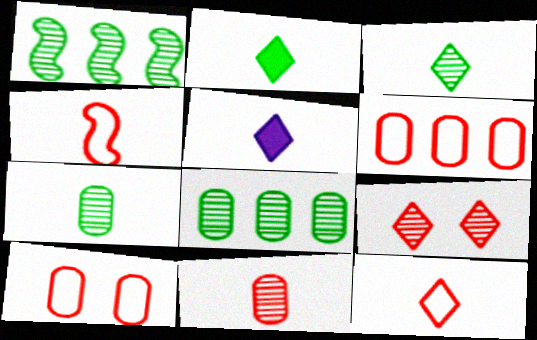[[1, 5, 10], 
[3, 5, 12], 
[4, 5, 7]]